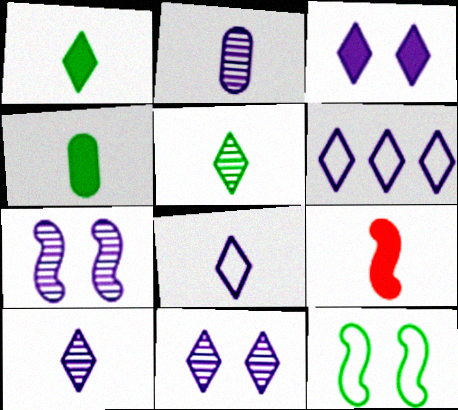[[3, 6, 10]]